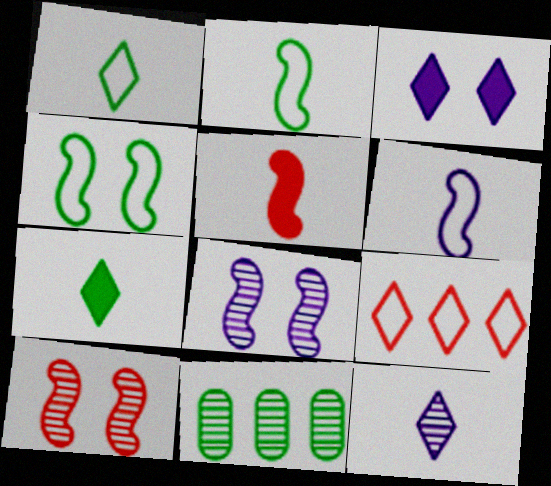[[4, 7, 11], 
[10, 11, 12]]